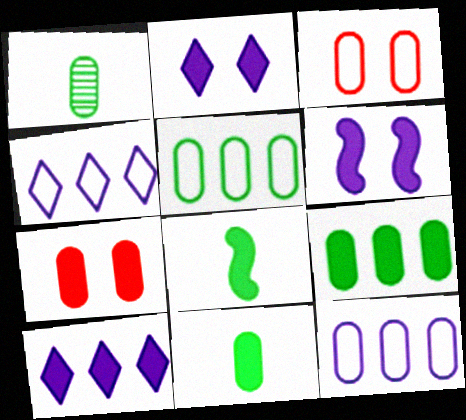[[1, 7, 12], 
[7, 8, 10]]